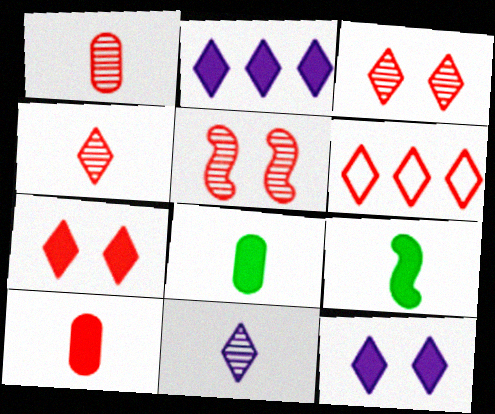[[4, 6, 7], 
[5, 6, 10]]